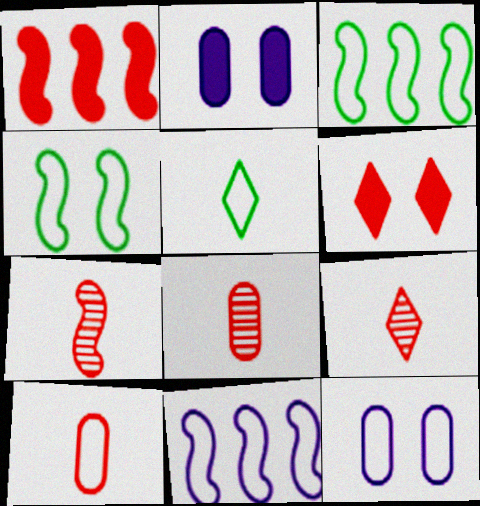[[2, 3, 9], 
[7, 8, 9]]